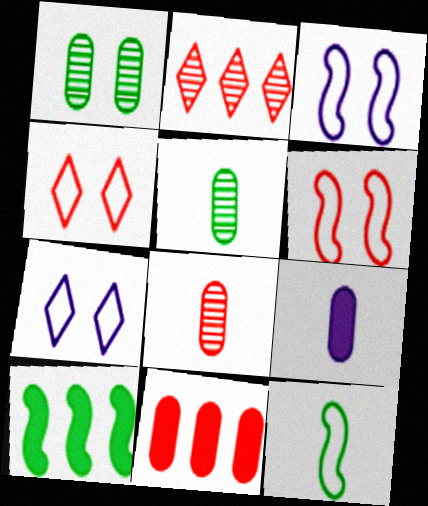[[7, 8, 10]]